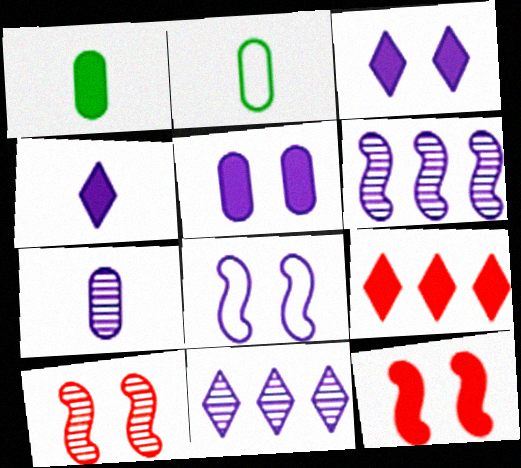[[2, 11, 12]]